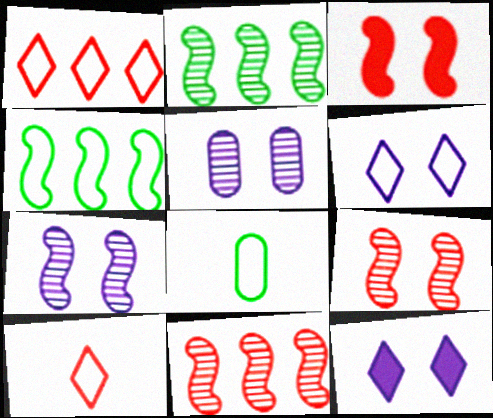[[8, 11, 12]]